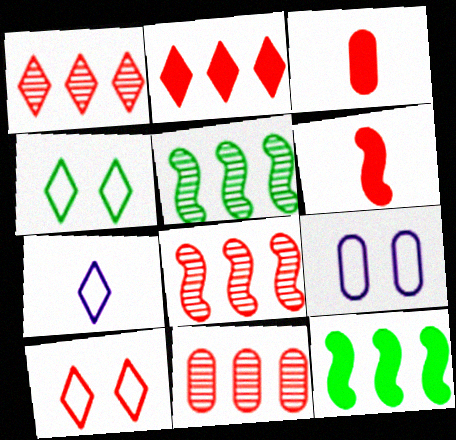[[1, 8, 11], 
[3, 8, 10], 
[6, 10, 11]]